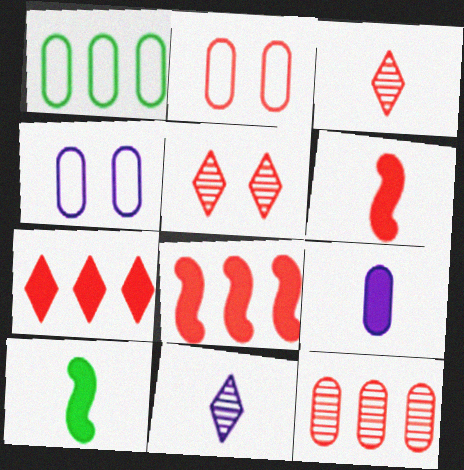[[2, 3, 8]]